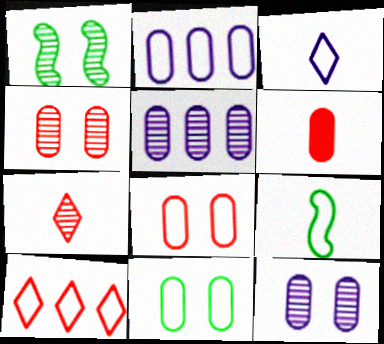[[1, 5, 7], 
[5, 6, 11]]